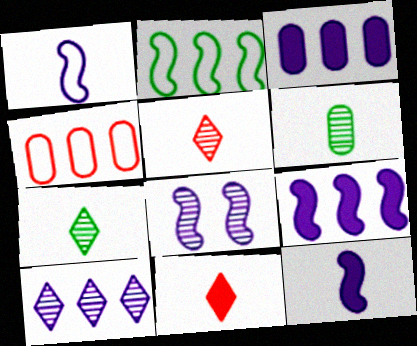[[1, 6, 11], 
[1, 8, 9]]